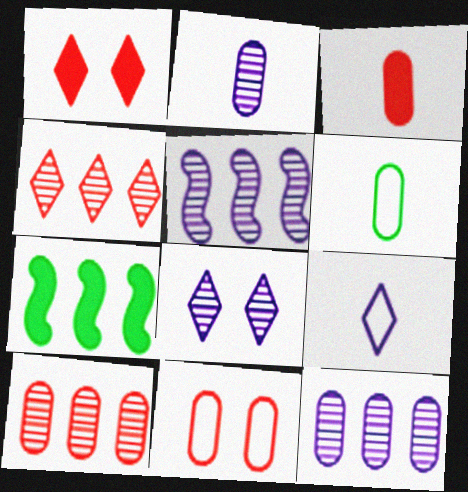[[1, 5, 6], 
[2, 3, 6], 
[2, 5, 8], 
[3, 10, 11]]